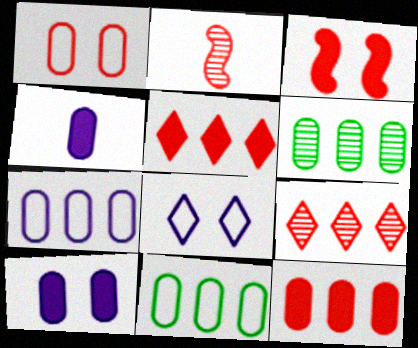[[1, 2, 5], 
[1, 4, 6], 
[6, 7, 12]]